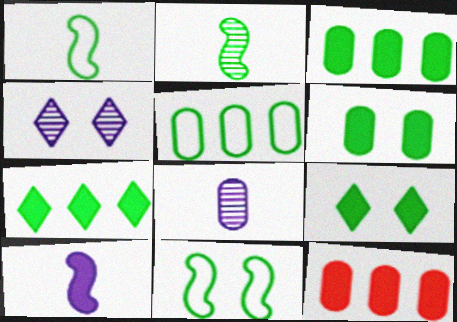[[1, 4, 12], 
[2, 5, 9], 
[9, 10, 12]]